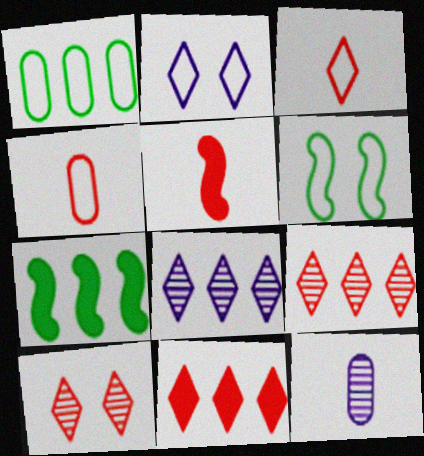[[3, 10, 11], 
[6, 11, 12]]